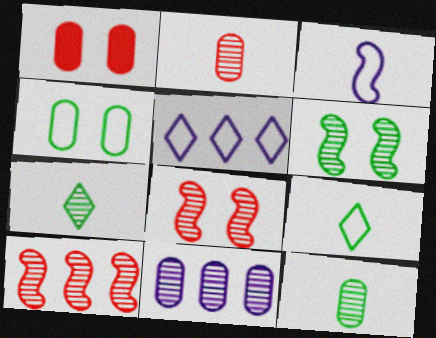[[7, 8, 11]]